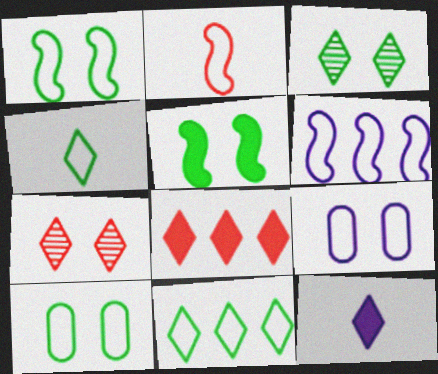[[1, 2, 6], 
[2, 9, 11], 
[3, 5, 10], 
[5, 7, 9], 
[7, 11, 12]]